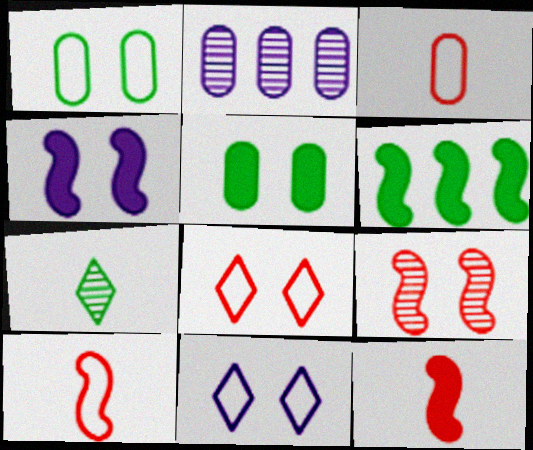[[1, 6, 7], 
[2, 3, 5], 
[2, 7, 9], 
[4, 6, 12], 
[5, 9, 11]]